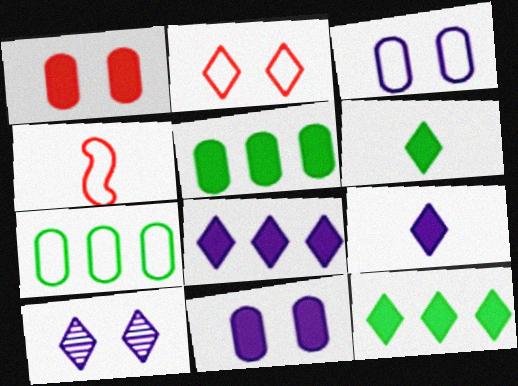[[4, 5, 10]]